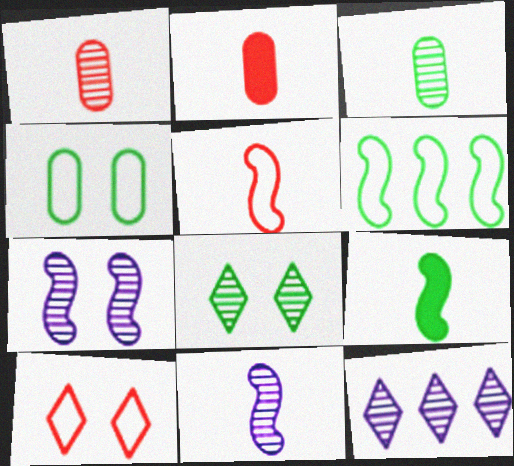[[5, 9, 11]]